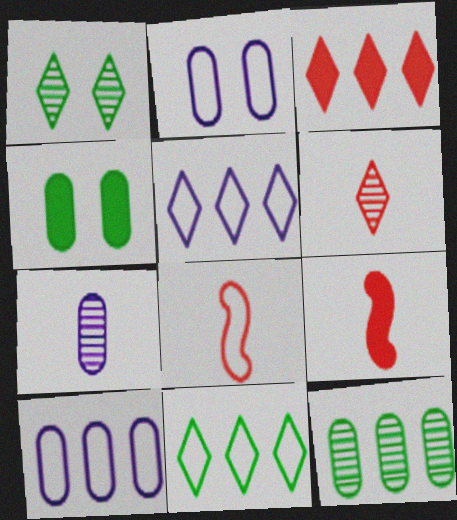[[1, 9, 10], 
[2, 8, 11]]